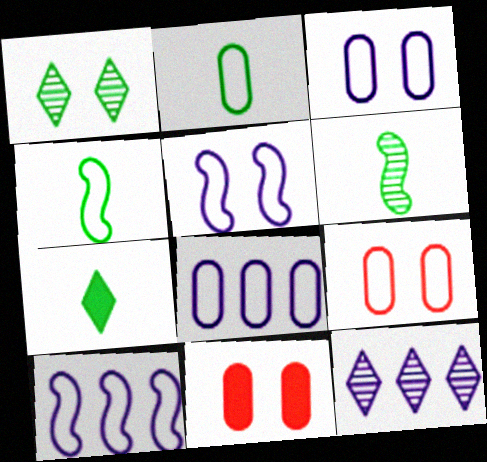[[1, 5, 11], 
[2, 6, 7], 
[2, 8, 9], 
[4, 11, 12]]